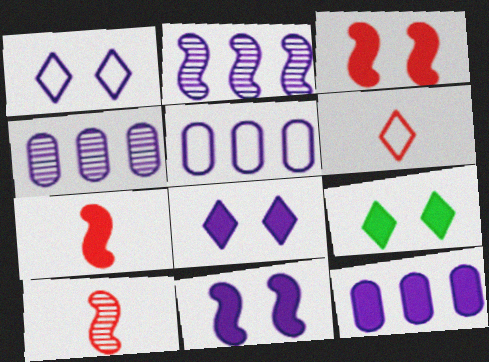[[4, 5, 12], 
[5, 9, 10], 
[7, 9, 12]]